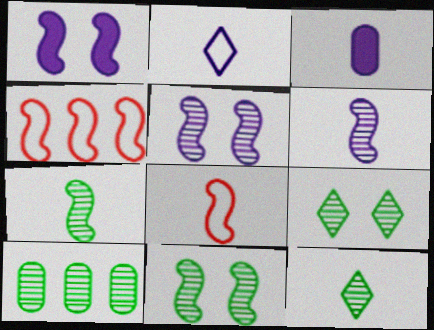[[1, 4, 7], 
[2, 3, 6], 
[3, 4, 9], 
[3, 8, 12], 
[7, 9, 10], 
[10, 11, 12]]